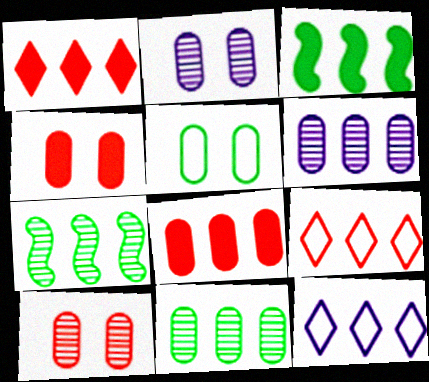[[2, 4, 5], 
[3, 6, 9], 
[7, 8, 12]]